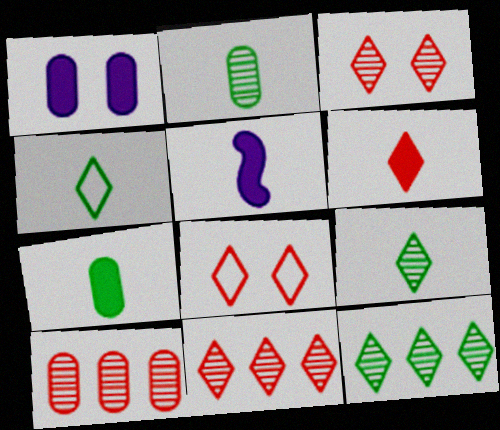[[5, 6, 7], 
[6, 8, 11]]